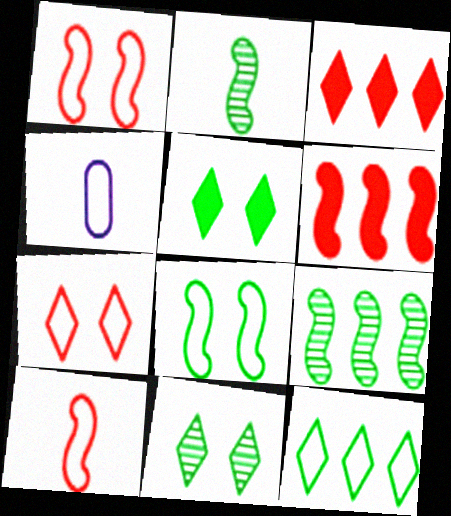[[1, 4, 12], 
[4, 6, 11]]